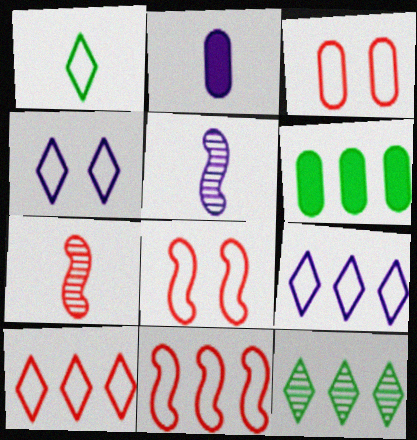[[1, 2, 7], 
[1, 4, 10], 
[2, 8, 12], 
[4, 6, 7]]